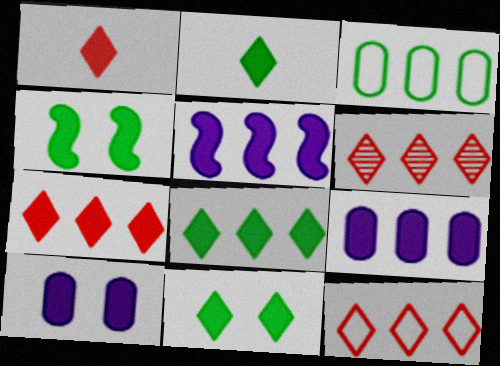[[1, 4, 9], 
[2, 8, 11], 
[3, 5, 6], 
[6, 7, 12]]